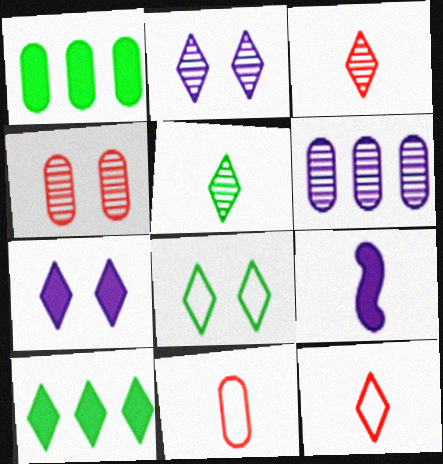[[2, 10, 12], 
[5, 8, 10], 
[5, 9, 11]]